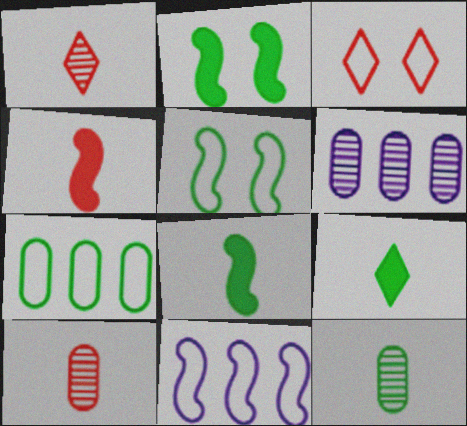[[3, 6, 8]]